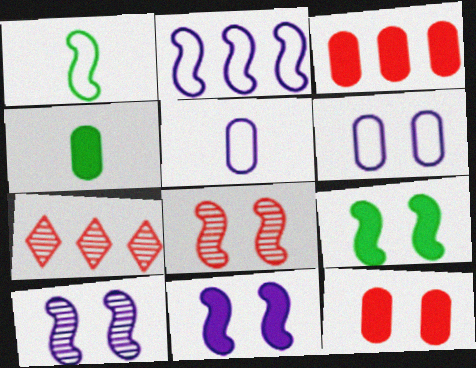[[5, 7, 9]]